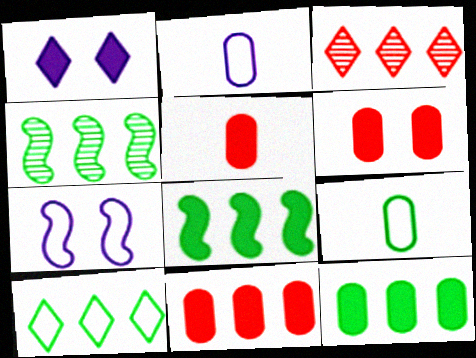[[1, 5, 8], 
[4, 10, 12], 
[5, 6, 11]]